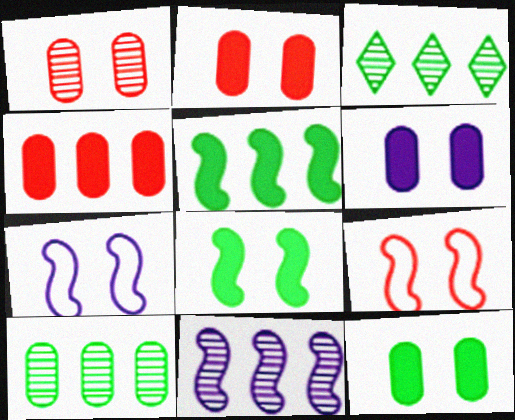[[2, 6, 12]]